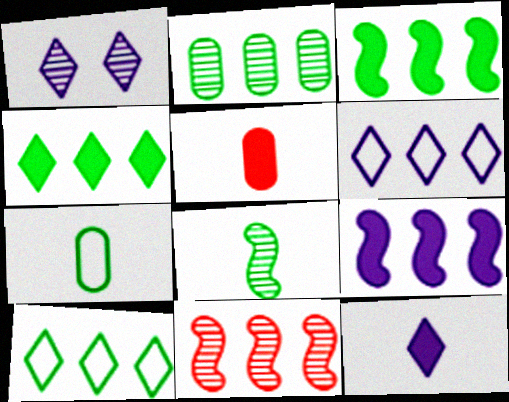[[1, 6, 12], 
[2, 3, 10]]